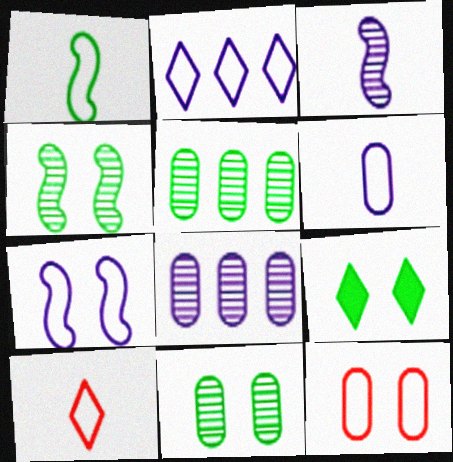[[1, 2, 12], 
[1, 5, 9], 
[1, 6, 10], 
[2, 6, 7]]